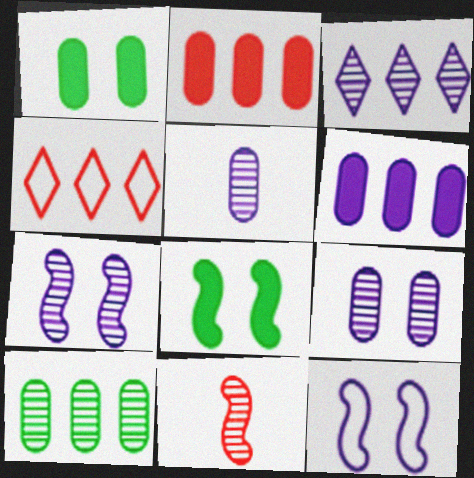[[3, 5, 7], 
[4, 5, 8]]